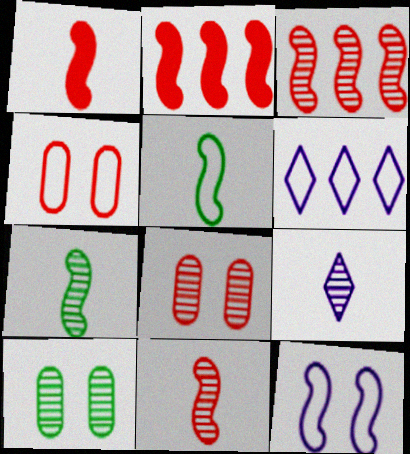[[1, 6, 10], 
[2, 7, 12], 
[3, 9, 10], 
[4, 5, 6]]